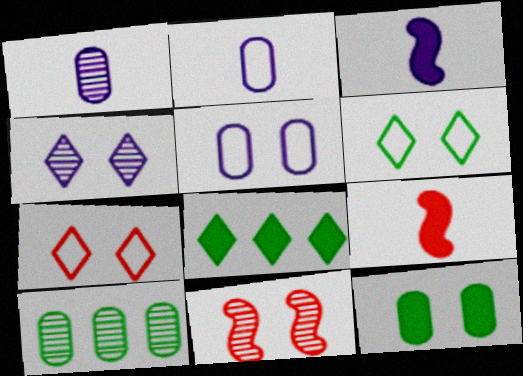[[2, 8, 11], 
[3, 7, 10]]